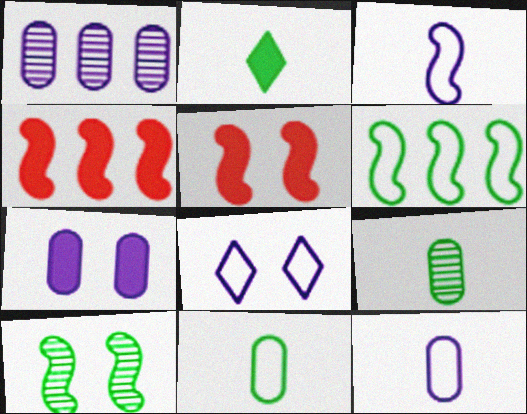[[1, 7, 12], 
[2, 4, 7], 
[3, 4, 10], 
[4, 8, 9]]